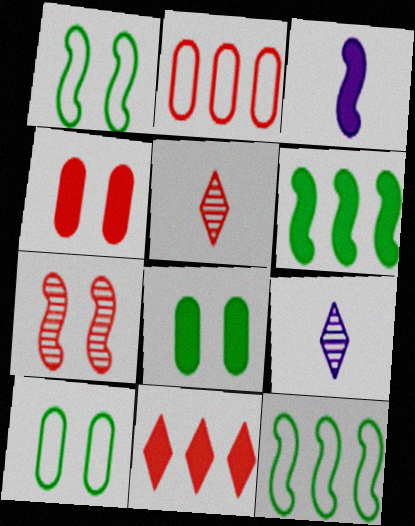[[3, 7, 12], 
[3, 8, 11], 
[4, 9, 12]]